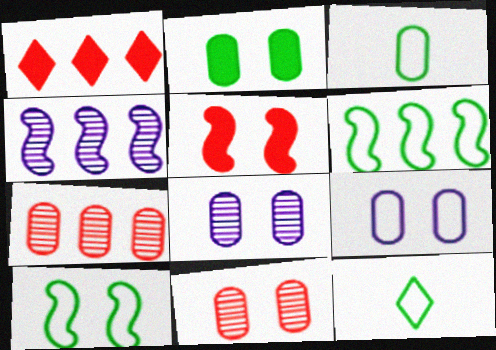[[2, 9, 11]]